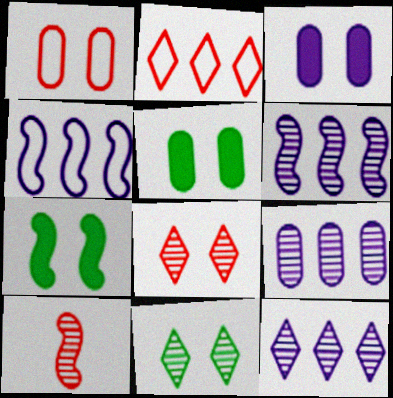[[4, 7, 10], 
[6, 9, 12], 
[9, 10, 11]]